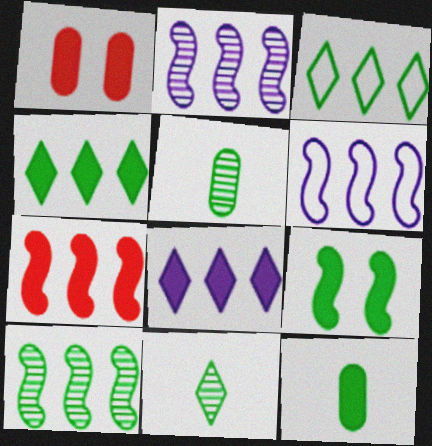[[1, 6, 11], 
[3, 5, 9], 
[4, 9, 12], 
[6, 7, 10]]